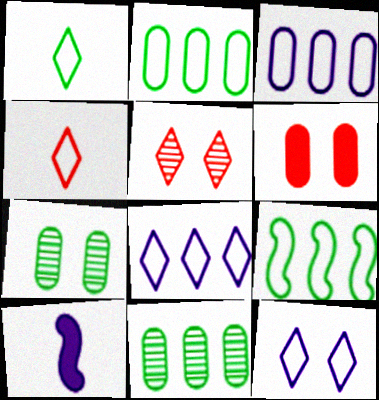[[2, 5, 10]]